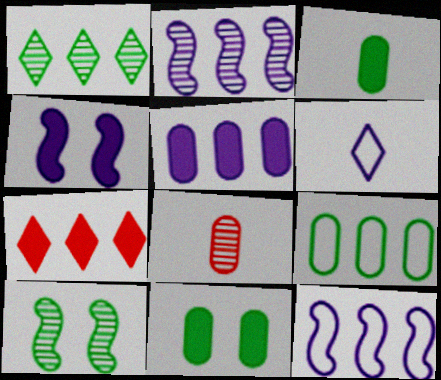[[2, 7, 9], 
[3, 4, 7]]